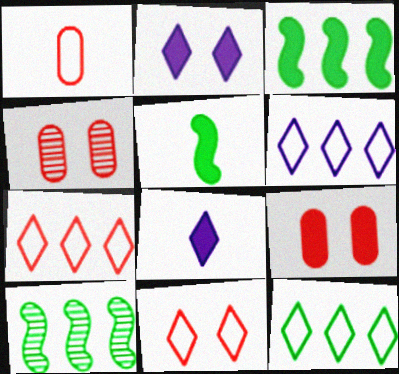[[1, 2, 10], 
[3, 8, 9], 
[4, 5, 6], 
[6, 7, 12]]